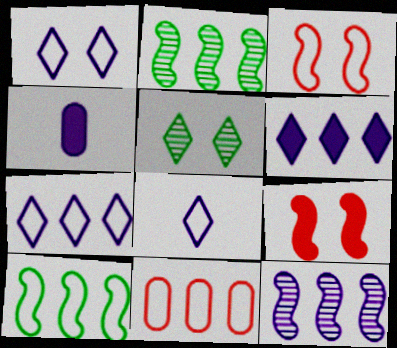[[1, 4, 12], 
[1, 7, 8], 
[2, 6, 11], 
[7, 10, 11]]